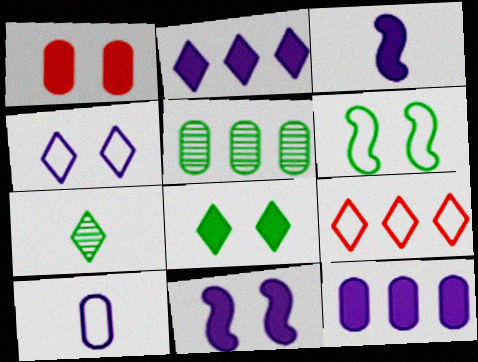[[1, 5, 10], 
[1, 8, 11], 
[6, 9, 10]]